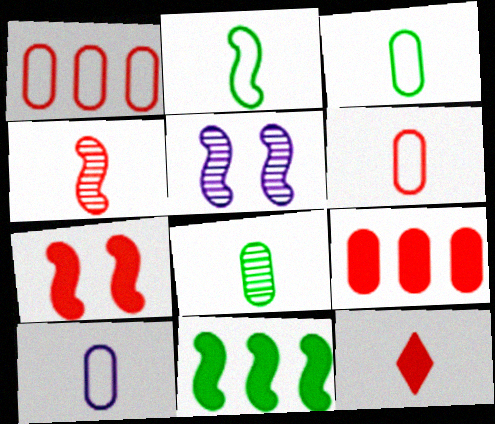[[3, 6, 10], 
[4, 6, 12], 
[7, 9, 12]]